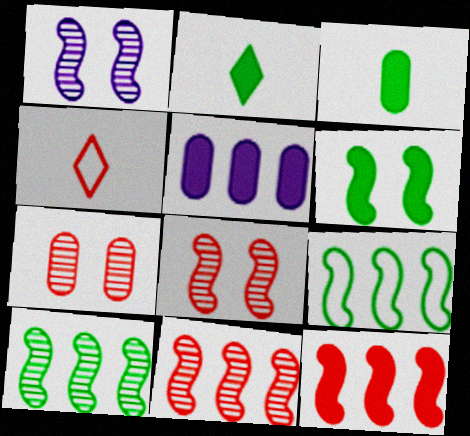[[4, 7, 12]]